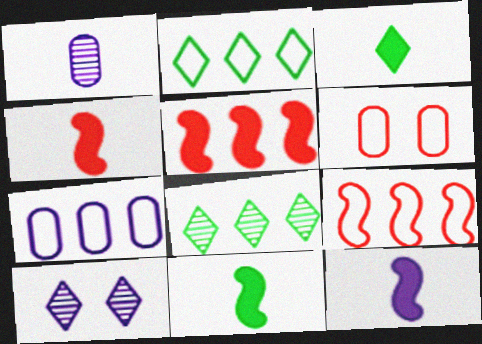[[2, 7, 9], 
[4, 11, 12], 
[5, 7, 8], 
[6, 8, 12], 
[7, 10, 12]]